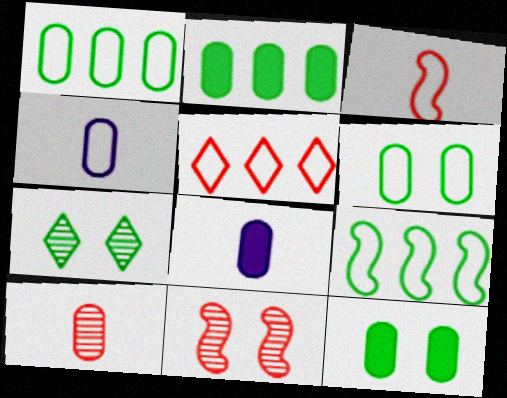[]